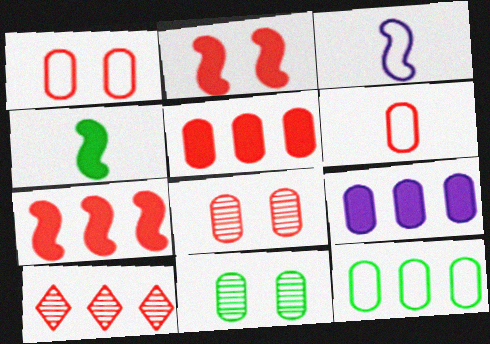[[2, 6, 10], 
[5, 6, 8], 
[6, 9, 11]]